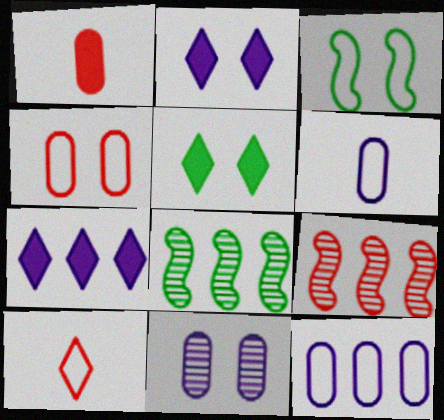[[3, 10, 12], 
[5, 6, 9]]